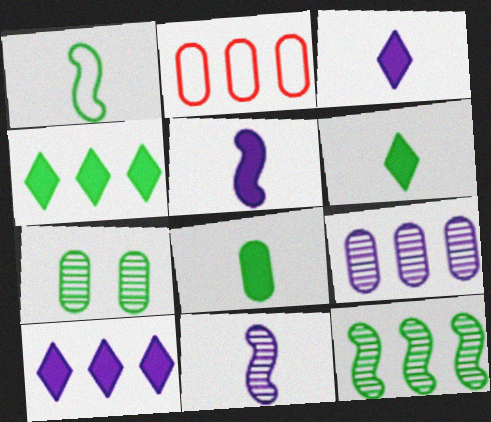[[1, 4, 7], 
[2, 10, 12]]